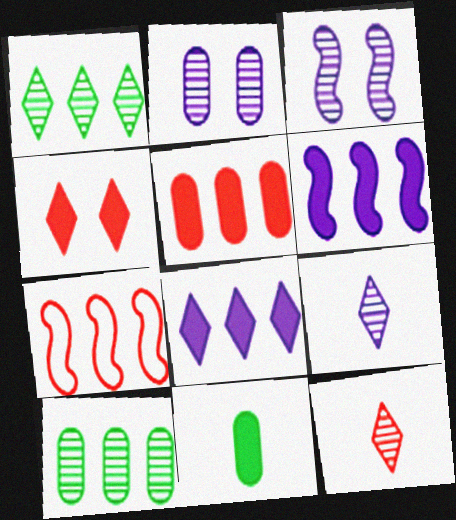[[3, 10, 12], 
[4, 6, 11], 
[7, 8, 10]]